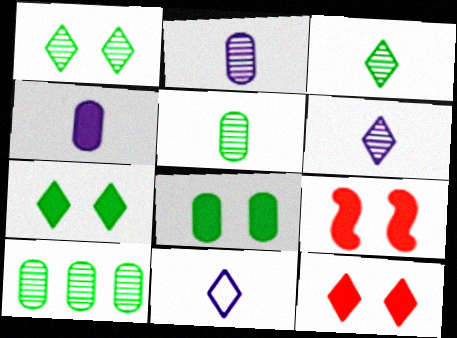[[9, 10, 11]]